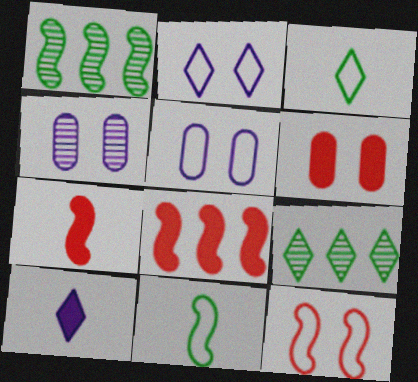[[3, 4, 8], 
[5, 7, 9]]